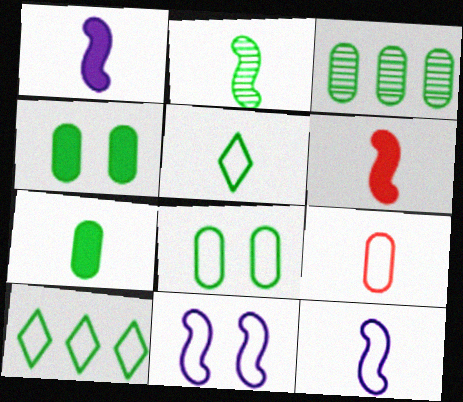[[2, 4, 10], 
[2, 5, 7], 
[2, 6, 12], 
[3, 7, 8], 
[5, 9, 12], 
[9, 10, 11]]